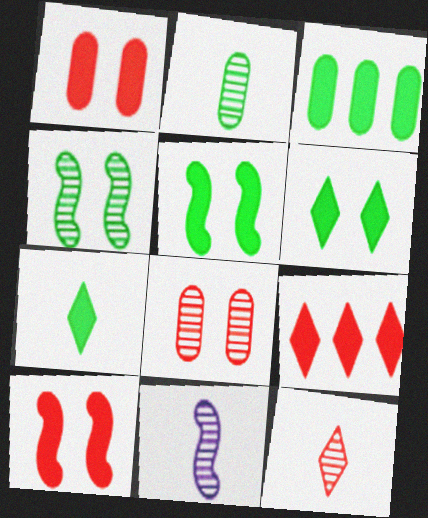[[2, 11, 12], 
[3, 5, 7]]